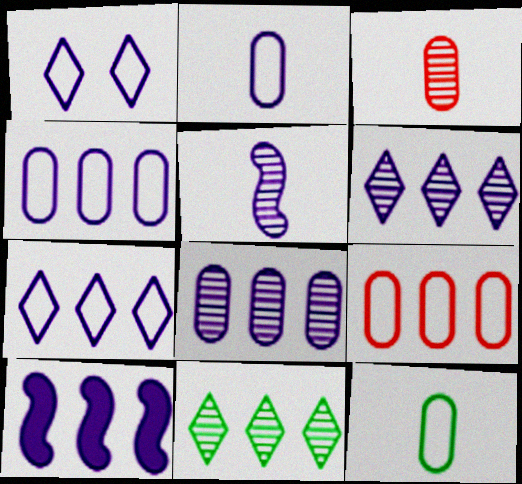[[4, 6, 10], 
[7, 8, 10], 
[9, 10, 11]]